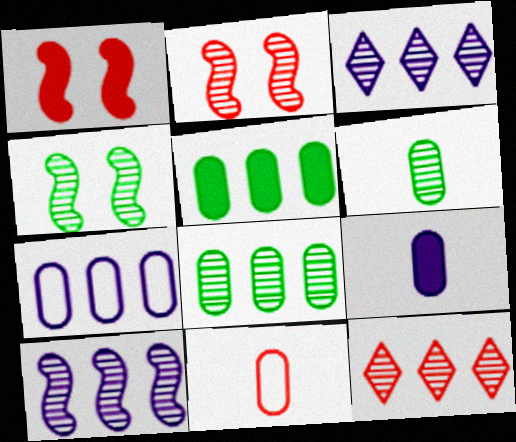[[1, 11, 12], 
[2, 3, 6], 
[6, 9, 11], 
[8, 10, 12]]